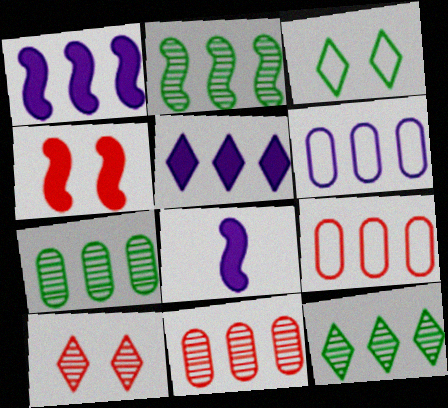[[1, 9, 12], 
[2, 5, 9], 
[2, 7, 12], 
[3, 8, 11]]